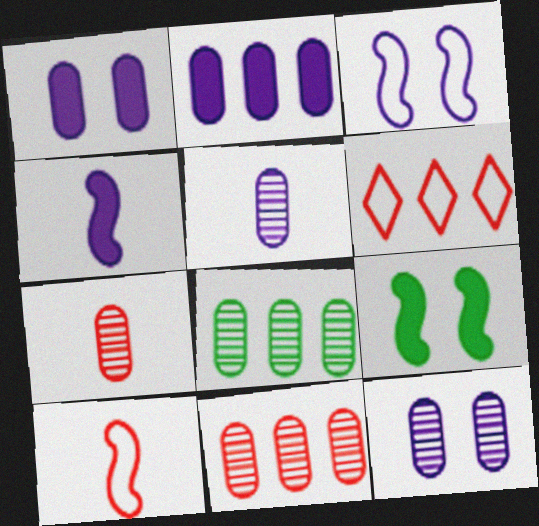[[5, 6, 9], 
[7, 8, 12]]